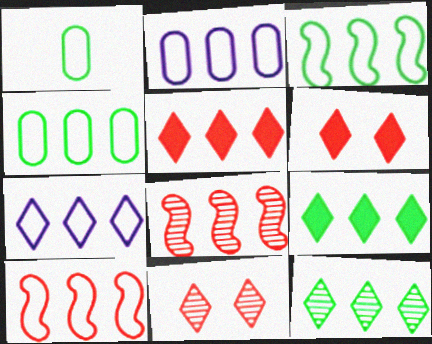[[2, 8, 9], 
[4, 7, 10], 
[5, 7, 12]]